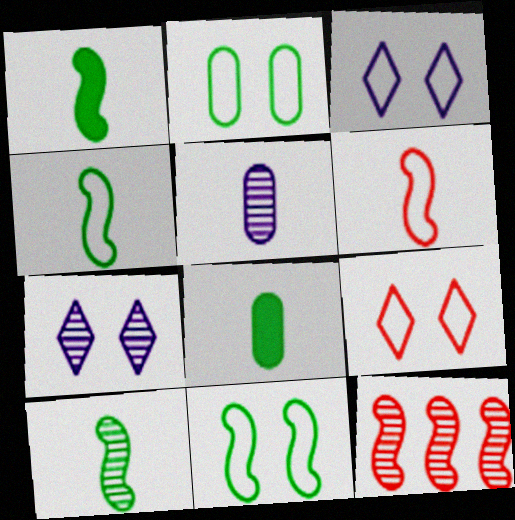[[1, 4, 10], 
[3, 8, 12]]